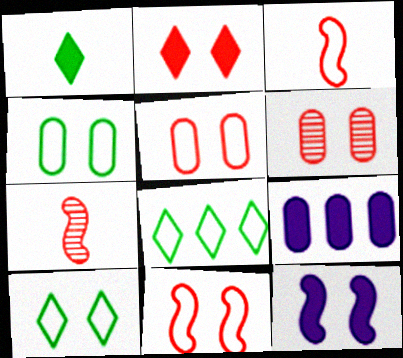[[2, 6, 11], 
[6, 10, 12], 
[7, 9, 10]]